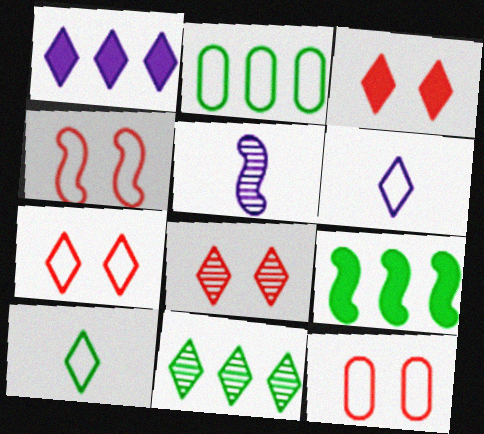[[1, 8, 10], 
[2, 3, 5], 
[2, 4, 6], 
[2, 9, 11], 
[3, 6, 11], 
[3, 7, 8], 
[4, 5, 9], 
[4, 7, 12]]